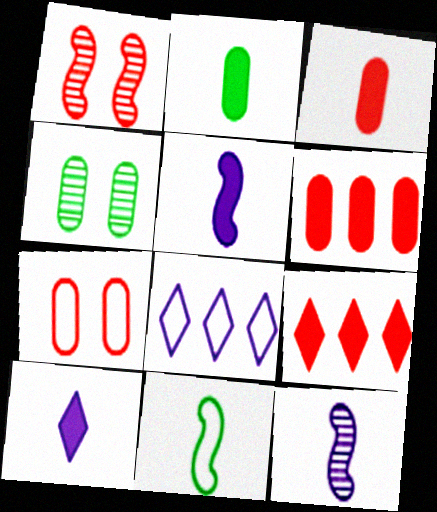[[1, 2, 8], 
[7, 8, 11]]